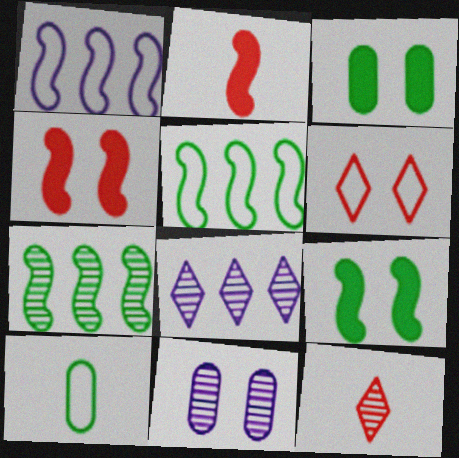[[1, 3, 12], 
[1, 6, 10], 
[4, 8, 10], 
[6, 9, 11], 
[7, 11, 12]]